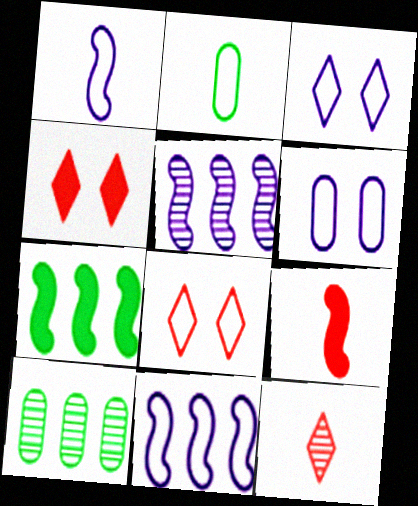[[1, 4, 10], 
[2, 4, 5], 
[2, 8, 11], 
[3, 9, 10], 
[6, 7, 12]]